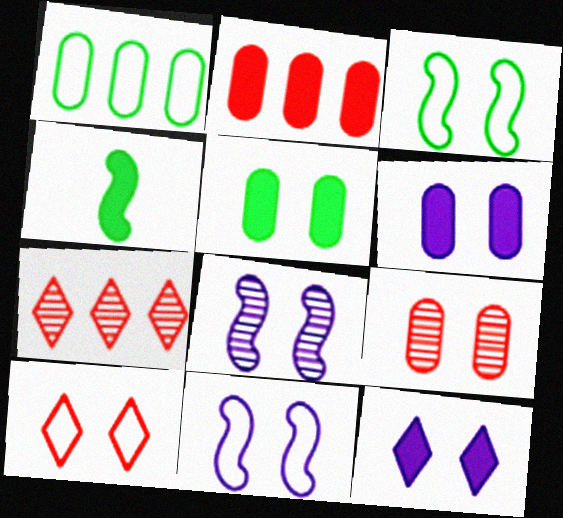[[2, 4, 12], 
[3, 9, 12], 
[5, 8, 10]]